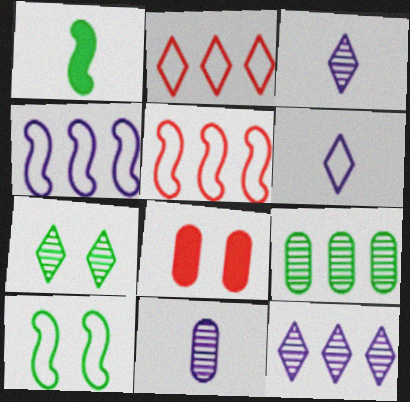[]